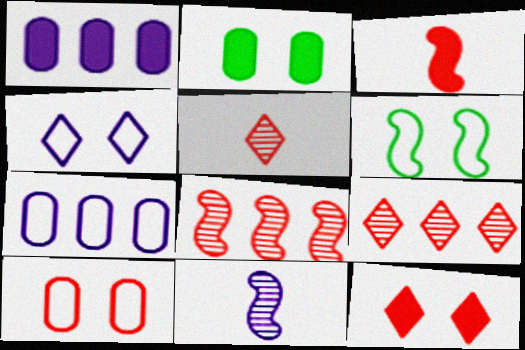[[1, 4, 11], 
[1, 5, 6], 
[3, 9, 10], 
[4, 6, 10]]